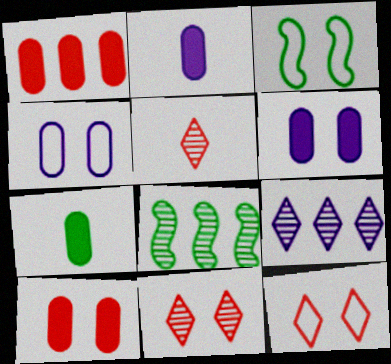[[1, 6, 7], 
[2, 8, 12], 
[3, 4, 12], 
[3, 6, 11]]